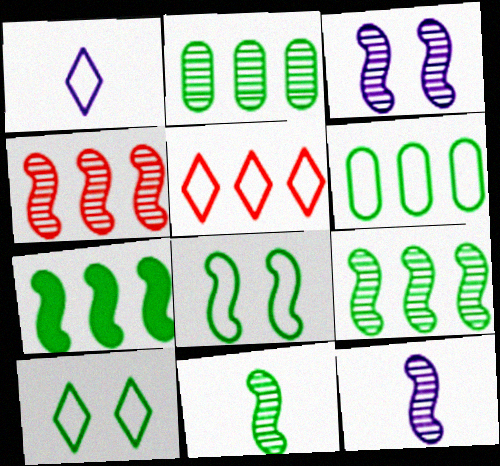[[1, 5, 10], 
[3, 4, 11], 
[7, 8, 11]]